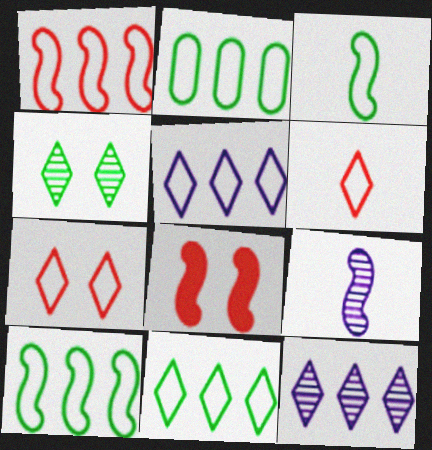[[1, 2, 5], 
[2, 10, 11], 
[8, 9, 10]]